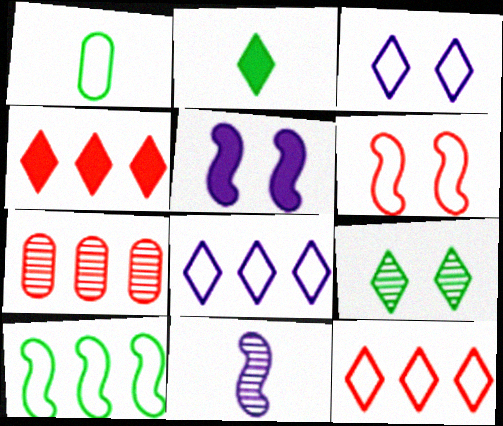[[1, 6, 8], 
[7, 9, 11]]